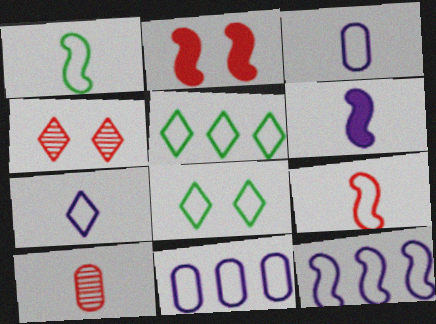[[8, 9, 11]]